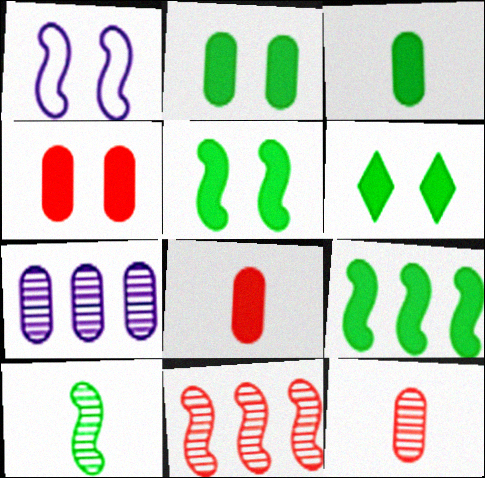[[2, 5, 6], 
[3, 6, 9]]